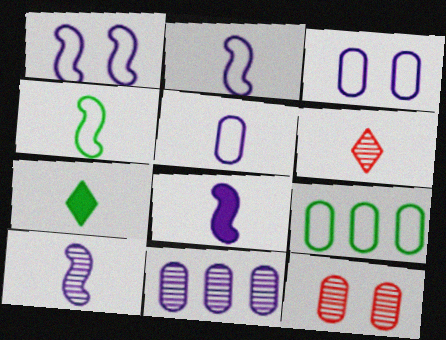[[2, 8, 10]]